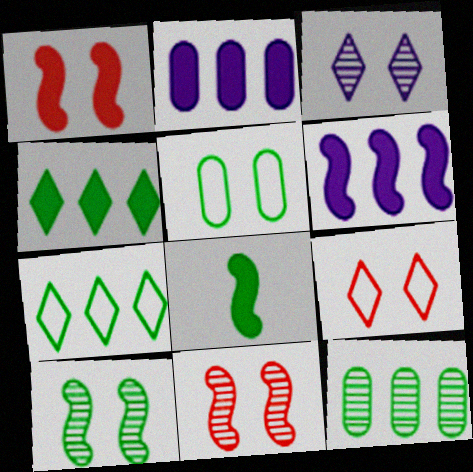[[1, 3, 5], 
[1, 6, 8]]